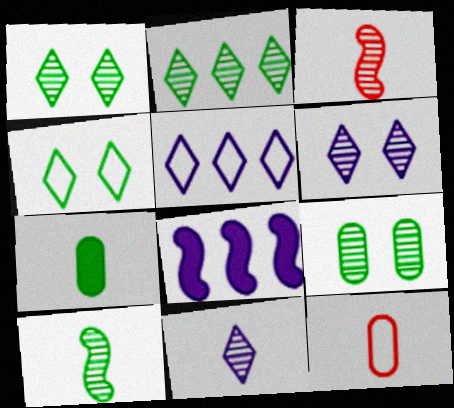[[1, 8, 12], 
[2, 9, 10]]